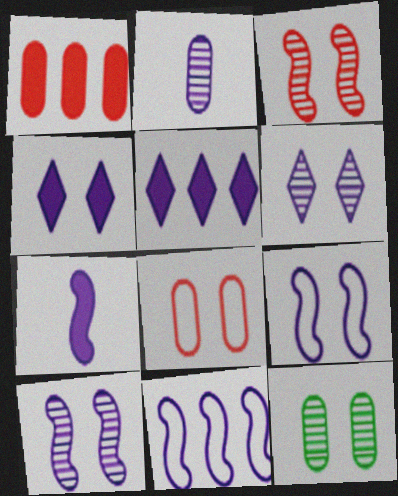[[2, 4, 11], 
[2, 5, 9], 
[3, 6, 12], 
[7, 10, 11]]